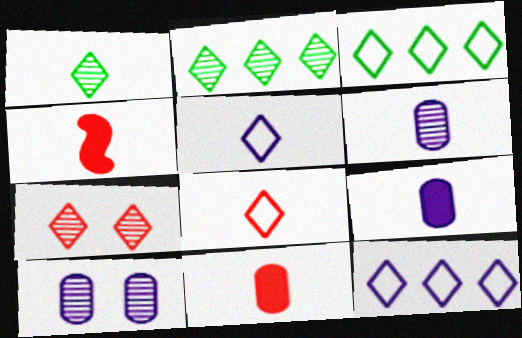[[3, 4, 10]]